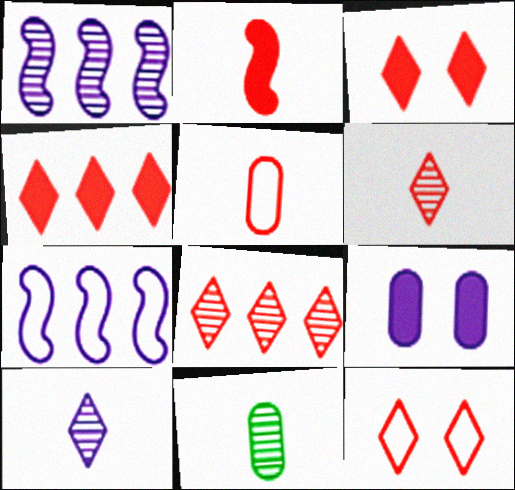[[2, 5, 6], 
[3, 7, 11], 
[4, 6, 12], 
[7, 9, 10]]